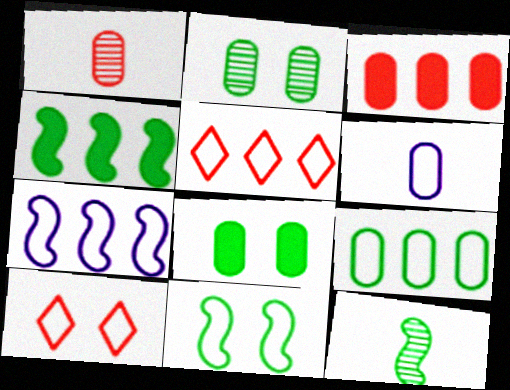[[2, 3, 6], 
[4, 11, 12], 
[5, 6, 11], 
[5, 7, 9]]